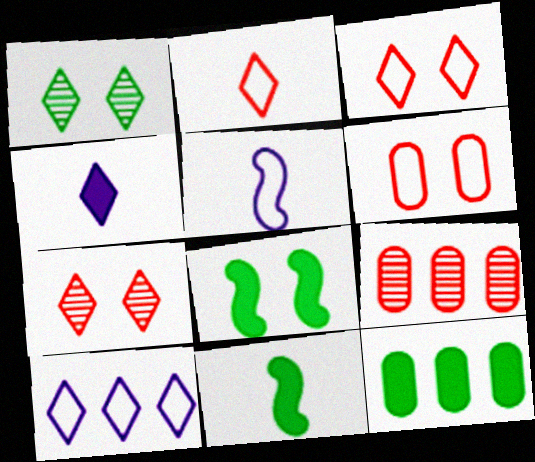[[5, 7, 12]]